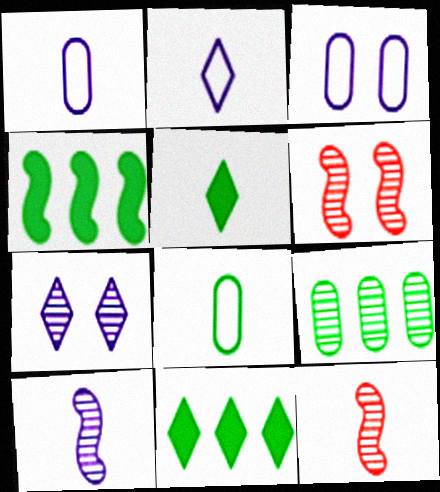[[1, 5, 12], 
[1, 6, 11], 
[3, 11, 12], 
[7, 9, 12]]